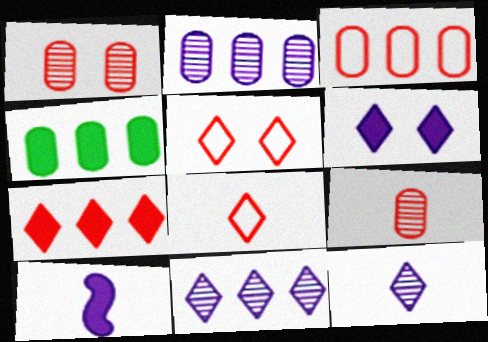[[2, 3, 4]]